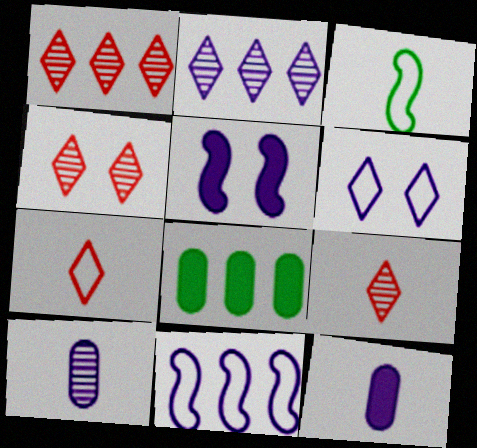[[1, 4, 9], 
[1, 8, 11], 
[3, 9, 12]]